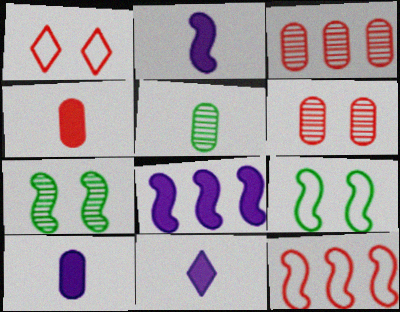[[1, 5, 8], 
[2, 7, 12], 
[2, 10, 11], 
[3, 9, 11]]